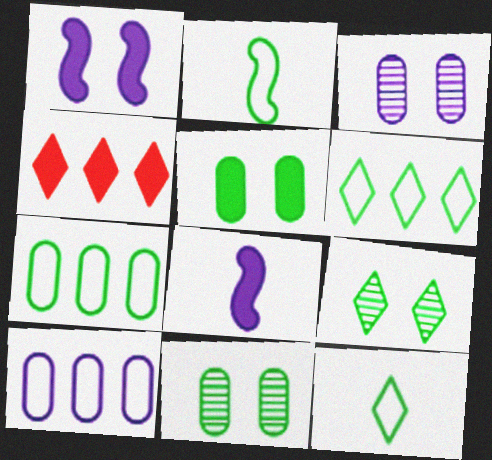[[2, 3, 4], 
[4, 5, 8]]